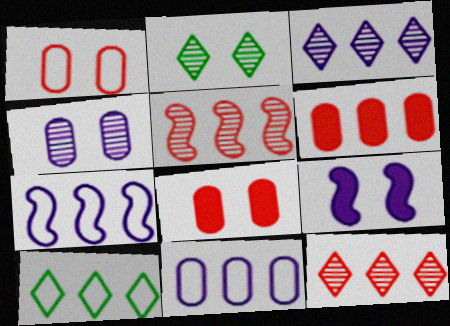[[1, 2, 9]]